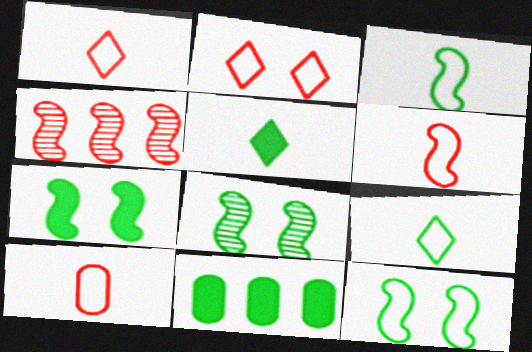[[1, 6, 10], 
[5, 7, 11], 
[7, 8, 12], 
[8, 9, 11]]